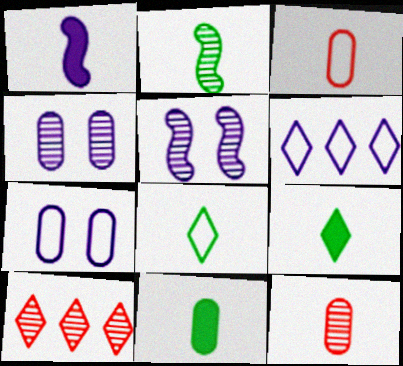[[1, 4, 6], 
[1, 8, 12], 
[2, 4, 10], 
[2, 8, 11]]